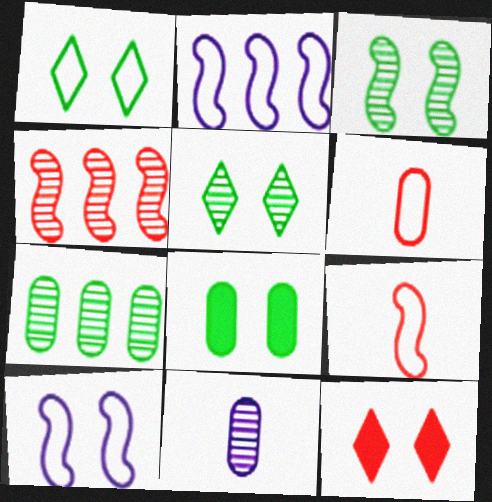[[1, 2, 6], 
[1, 3, 8], 
[4, 5, 11], 
[4, 6, 12]]